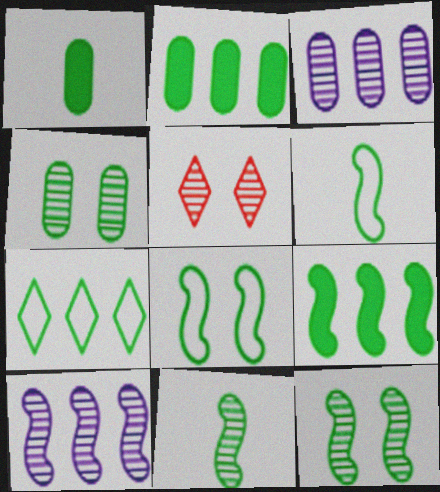[[1, 7, 12], 
[3, 5, 11], 
[6, 9, 12], 
[8, 9, 11]]